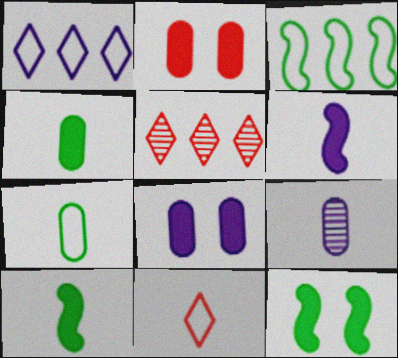[[9, 10, 11]]